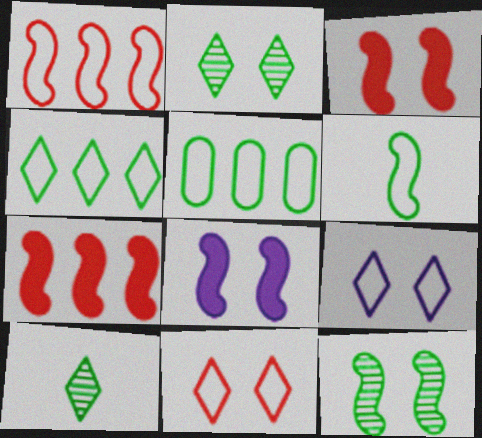[]